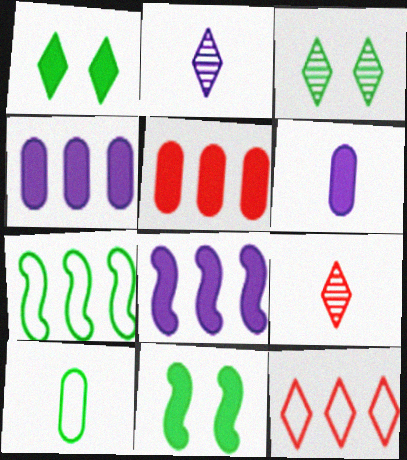[[1, 2, 12]]